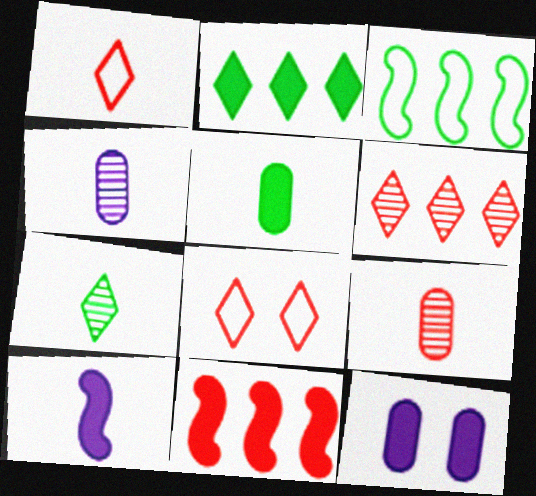[[8, 9, 11]]